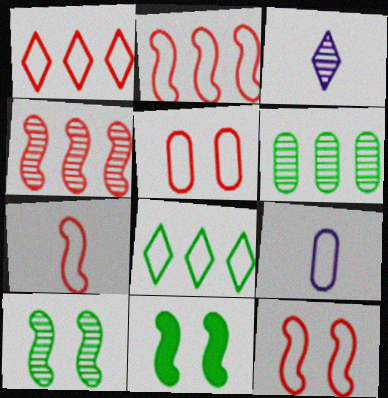[[1, 5, 7], 
[2, 7, 12], 
[8, 9, 12]]